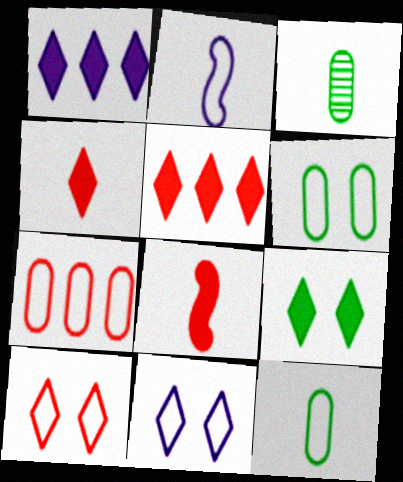[[1, 4, 9], 
[2, 3, 4]]